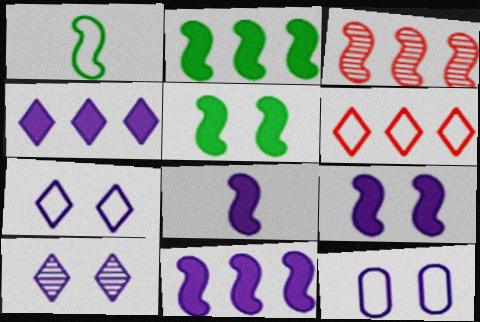[[1, 3, 9], 
[1, 6, 12], 
[8, 9, 11], 
[9, 10, 12]]